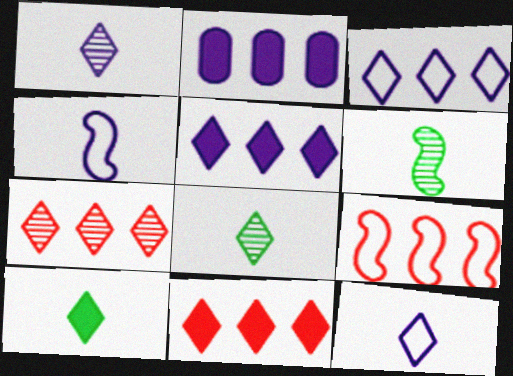[]